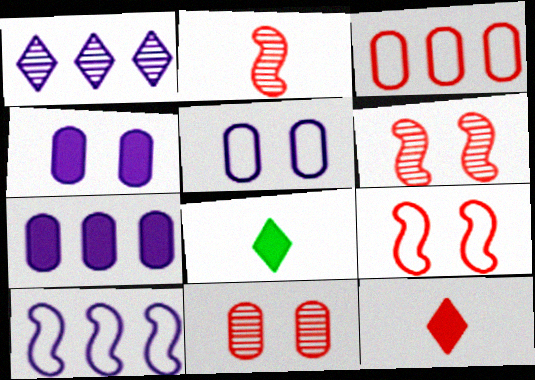[[1, 7, 10], 
[3, 6, 12], 
[8, 10, 11]]